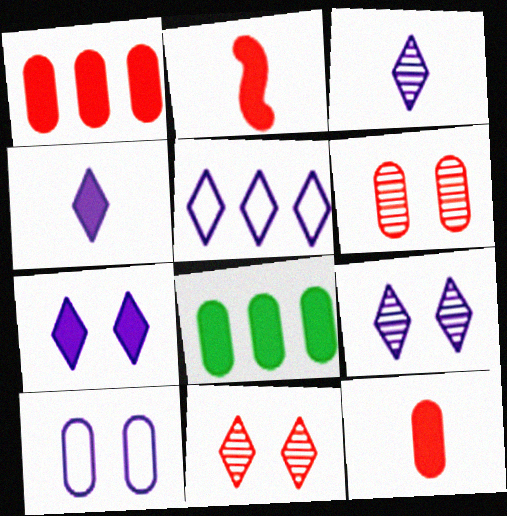[[2, 7, 8], 
[3, 5, 7], 
[4, 5, 9]]